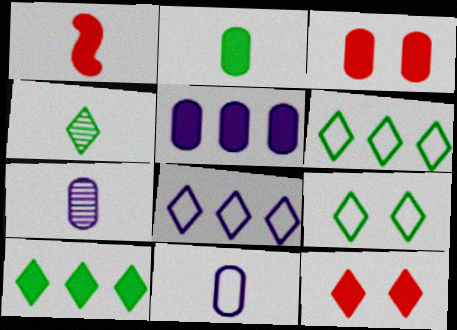[[1, 4, 11], 
[2, 3, 5], 
[4, 8, 12], 
[4, 9, 10]]